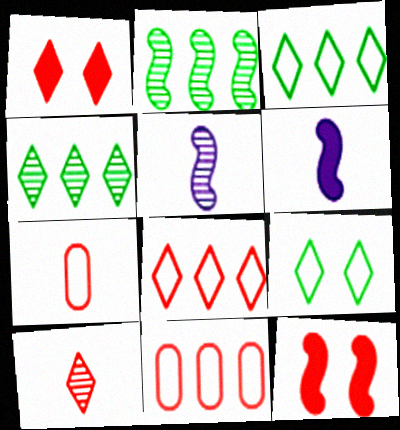[[1, 8, 10], 
[10, 11, 12]]